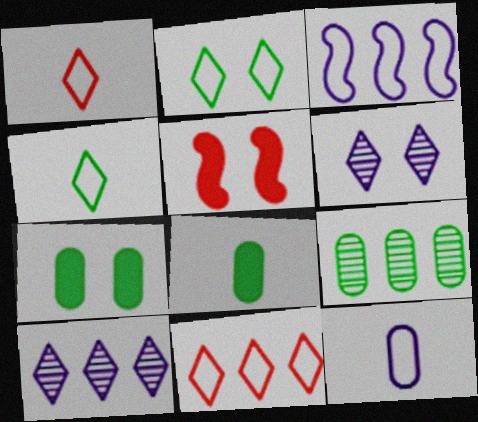[]